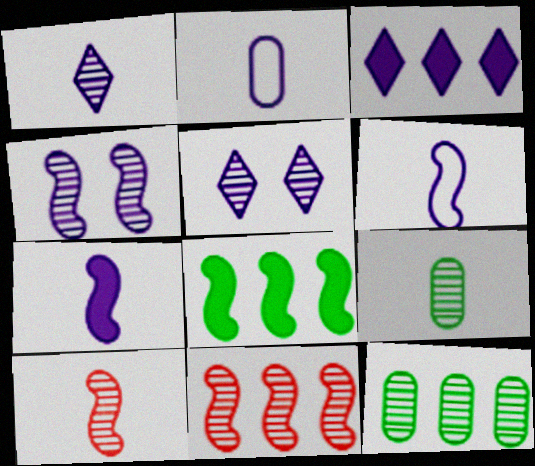[[1, 2, 7], 
[1, 9, 10], 
[2, 3, 4], 
[5, 9, 11], 
[5, 10, 12]]